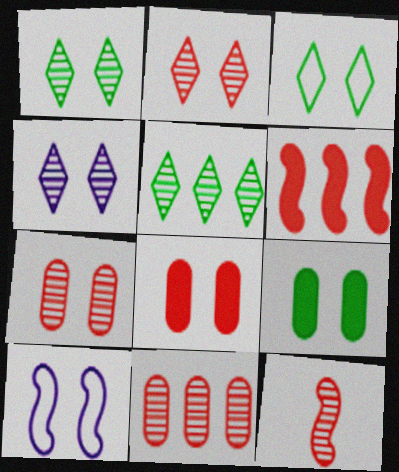[[1, 2, 4], 
[1, 8, 10], 
[2, 9, 10], 
[2, 11, 12]]